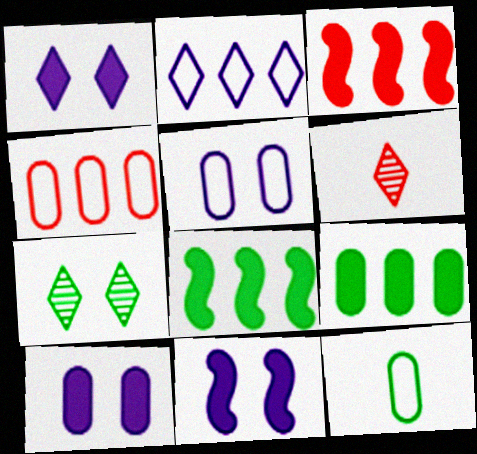[[1, 10, 11], 
[4, 5, 12], 
[5, 6, 8], 
[7, 8, 12]]